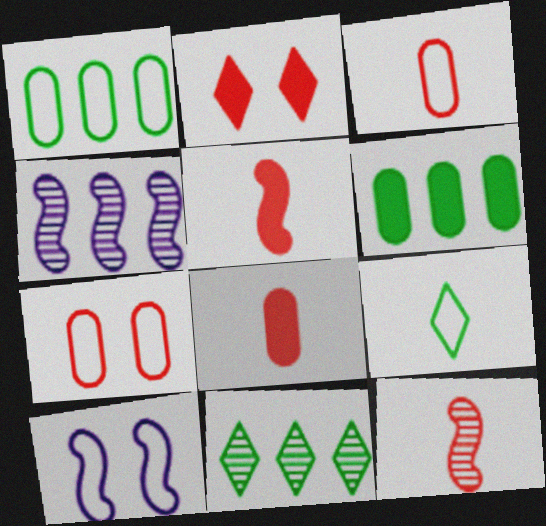[[8, 10, 11]]